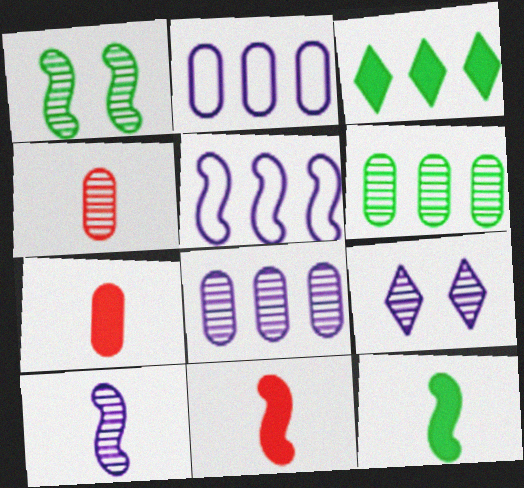[[1, 5, 11], 
[8, 9, 10]]